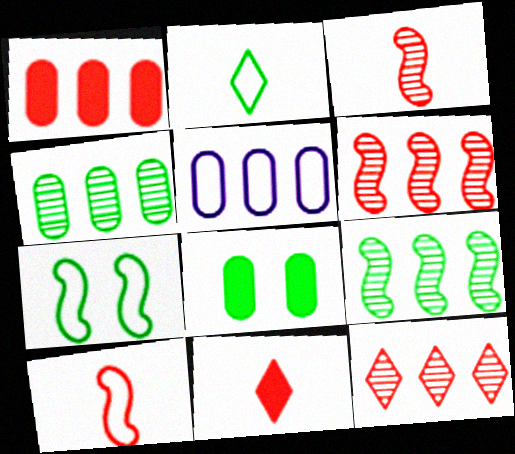[[1, 4, 5], 
[2, 8, 9]]